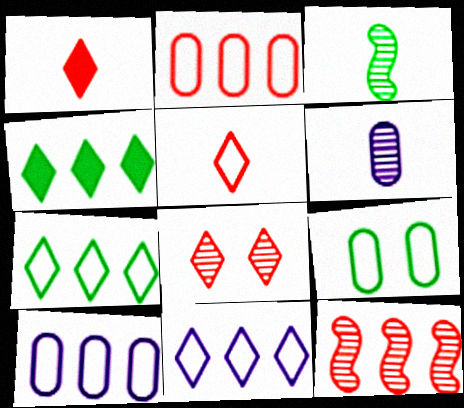[[3, 4, 9], 
[4, 10, 12]]